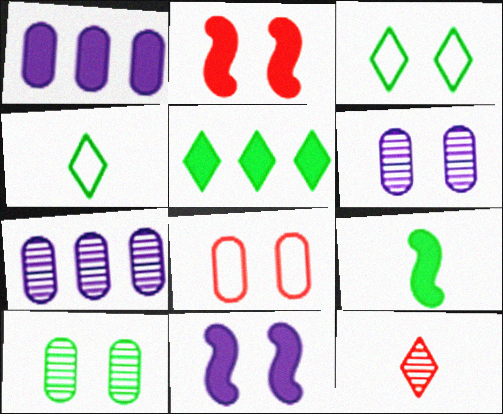[[2, 3, 6], 
[2, 4, 7]]